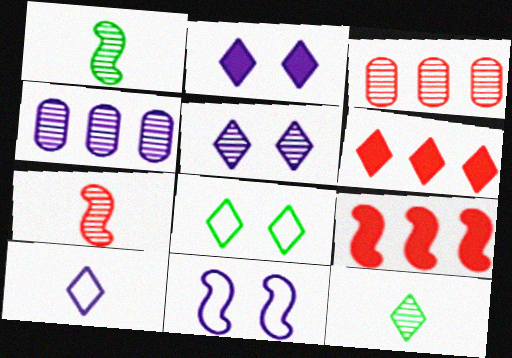[[1, 3, 5], 
[1, 9, 11]]